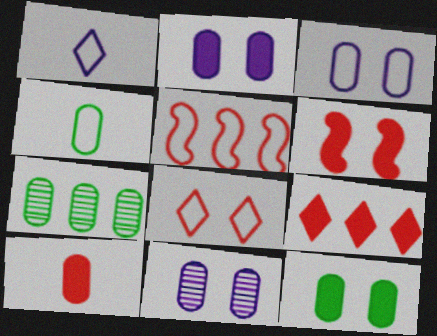[[1, 6, 7], 
[2, 3, 11], 
[3, 7, 10], 
[4, 7, 12], 
[6, 9, 10]]